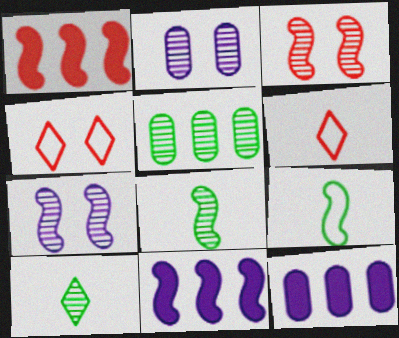[[1, 7, 9], 
[3, 9, 11], 
[4, 8, 12]]